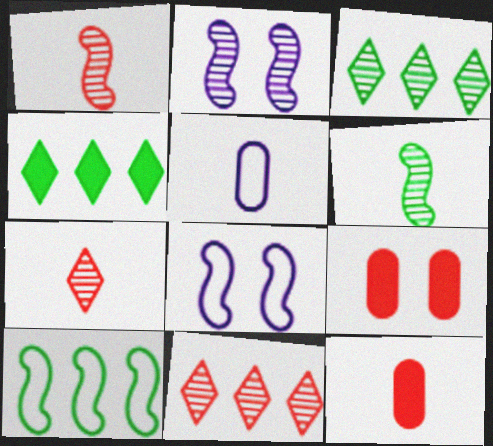[[3, 8, 12]]